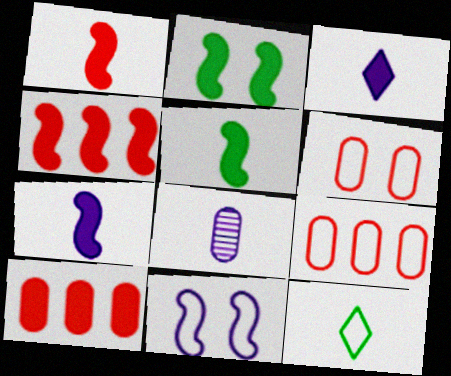[[1, 5, 7], 
[1, 8, 12], 
[2, 3, 10], 
[2, 4, 7], 
[9, 11, 12]]